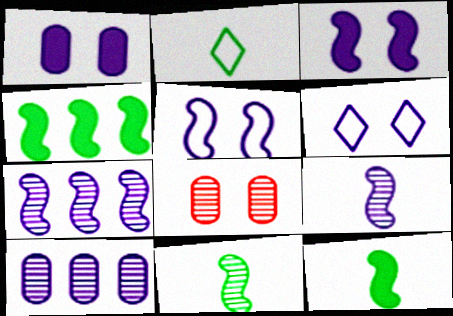[]